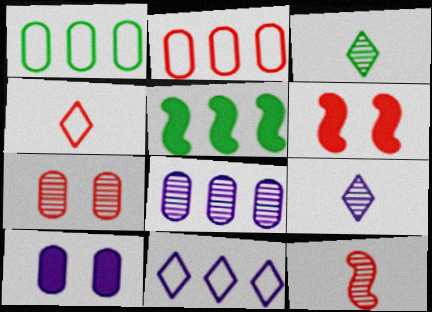[[1, 6, 9]]